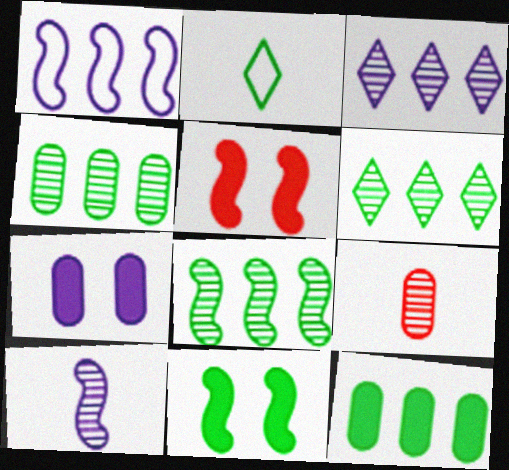[[2, 4, 11], 
[4, 6, 8]]